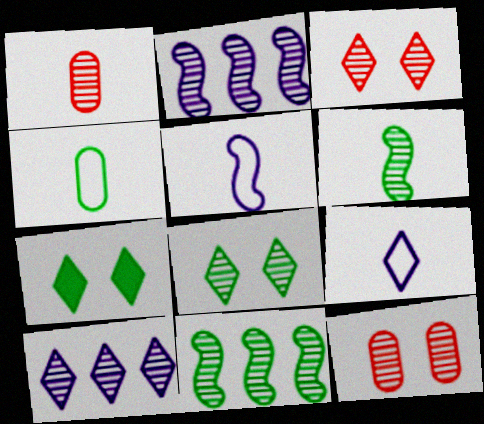[[1, 2, 8], 
[4, 7, 11], 
[6, 10, 12]]